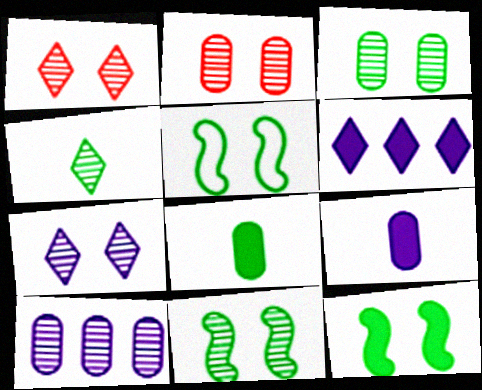[[2, 7, 11], 
[5, 11, 12]]